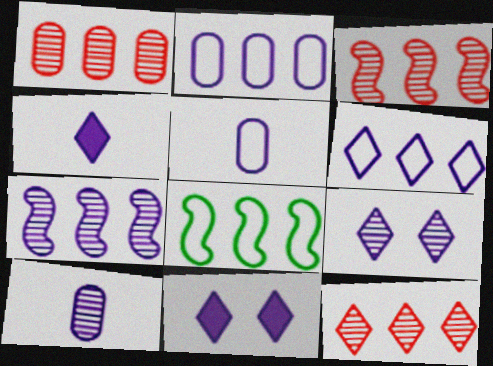[[1, 3, 12], 
[4, 6, 9], 
[5, 7, 11], 
[7, 9, 10]]